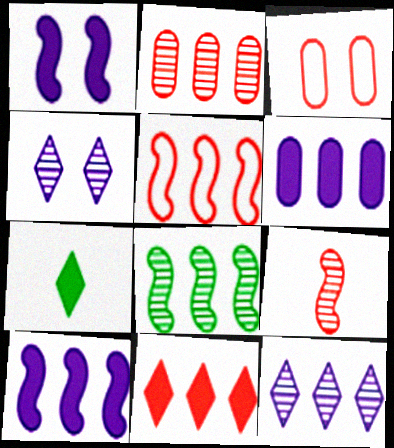[[2, 5, 11], 
[2, 8, 12], 
[3, 9, 11], 
[5, 8, 10]]